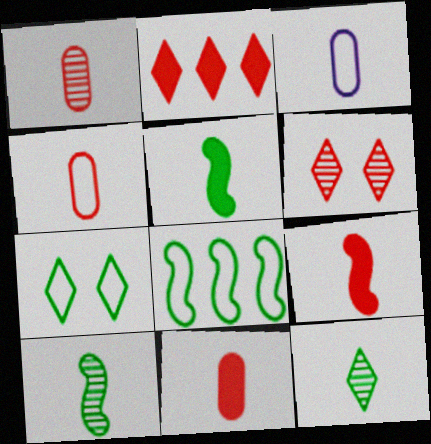[[1, 4, 11], 
[3, 9, 12]]